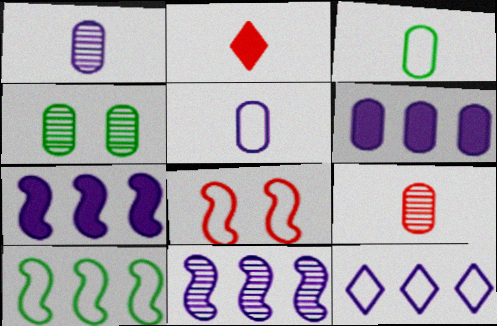[[3, 8, 12], 
[6, 11, 12]]